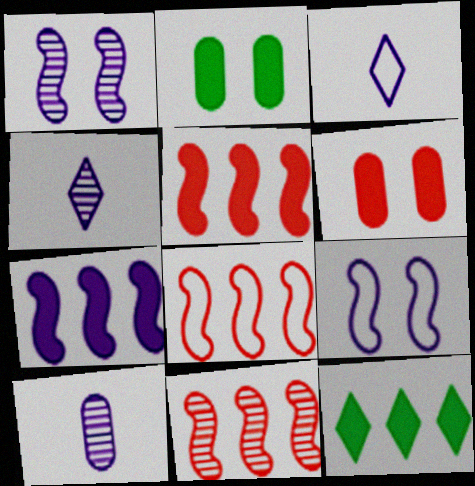[[2, 3, 11], 
[2, 4, 8], 
[5, 8, 11]]